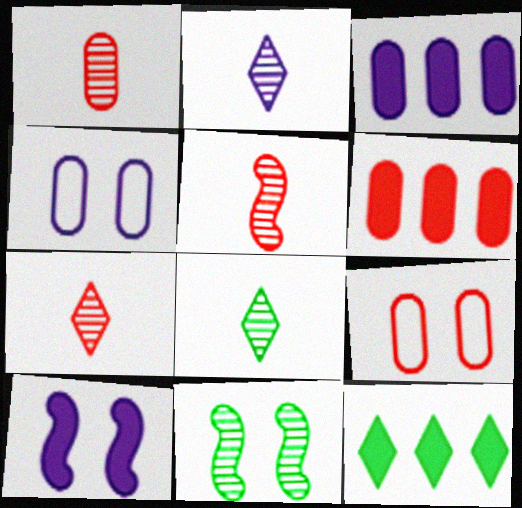[[1, 5, 7], 
[1, 6, 9], 
[2, 7, 8], 
[4, 5, 12]]